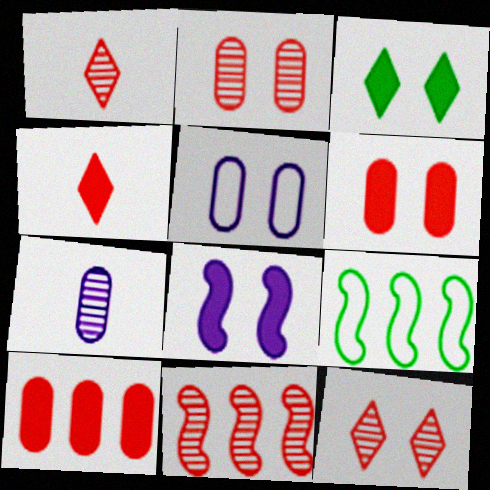[[1, 2, 11], 
[3, 6, 8]]